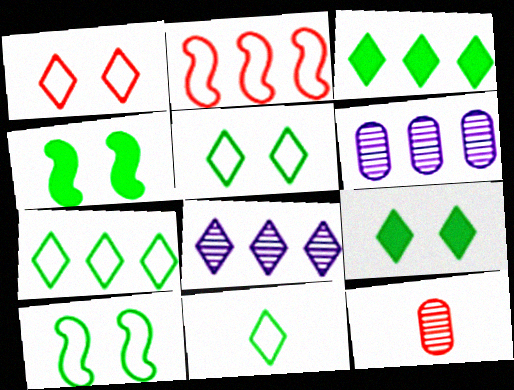[[2, 3, 6], 
[5, 7, 11]]